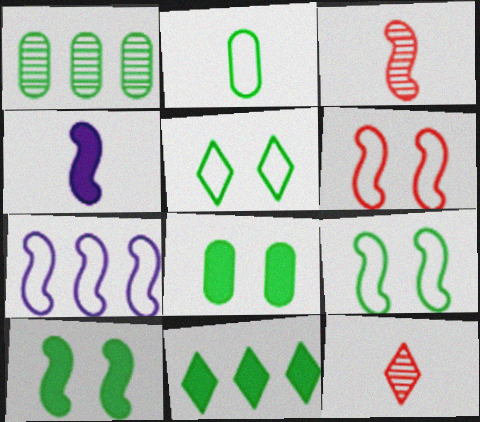[[1, 2, 8], 
[2, 4, 12], 
[3, 7, 10], 
[7, 8, 12]]